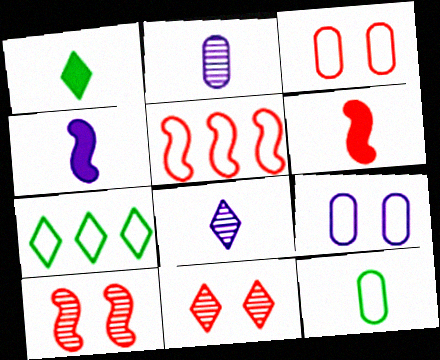[[5, 6, 10], 
[6, 8, 12]]